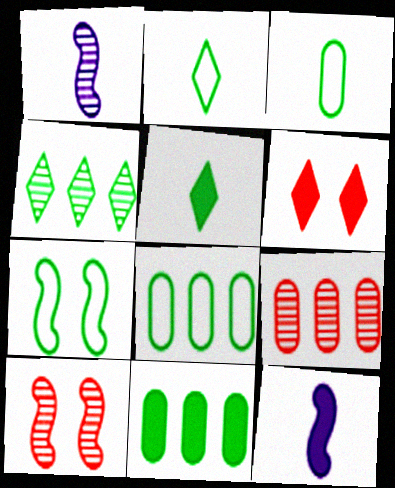[[1, 6, 8], 
[2, 7, 8], 
[6, 11, 12]]